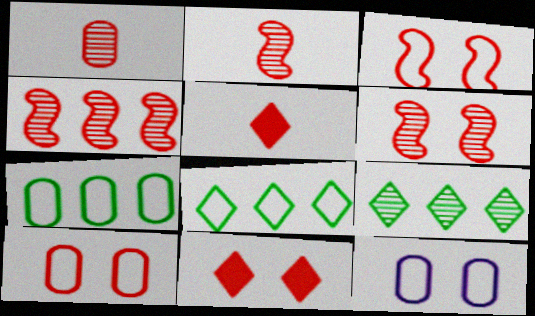[[2, 4, 6], 
[4, 5, 10], 
[6, 10, 11]]